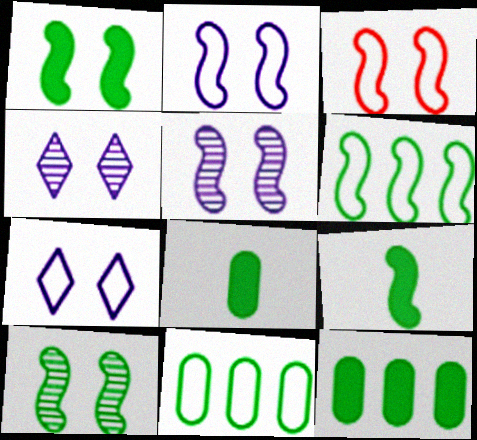[[1, 3, 5], 
[6, 9, 10]]